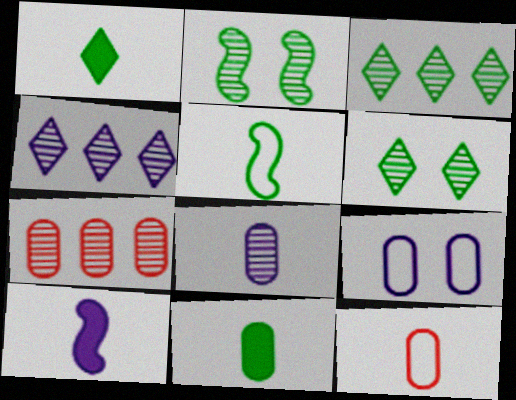[[4, 9, 10], 
[7, 9, 11], 
[8, 11, 12]]